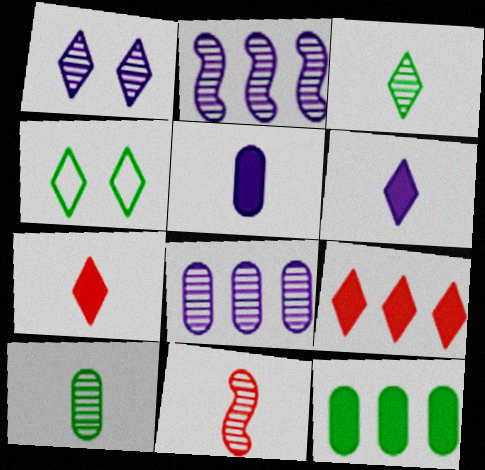[]